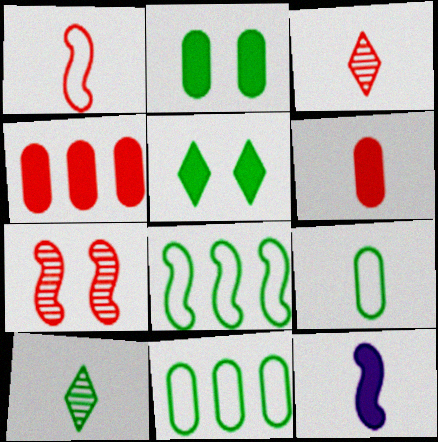[[1, 3, 6], 
[2, 8, 10], 
[3, 9, 12], 
[4, 5, 12], 
[7, 8, 12]]